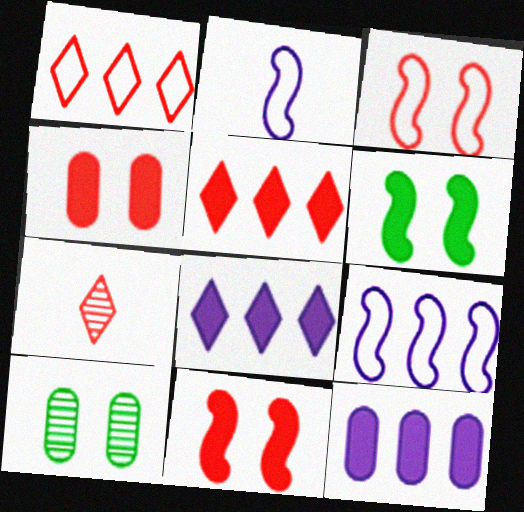[[2, 5, 10]]